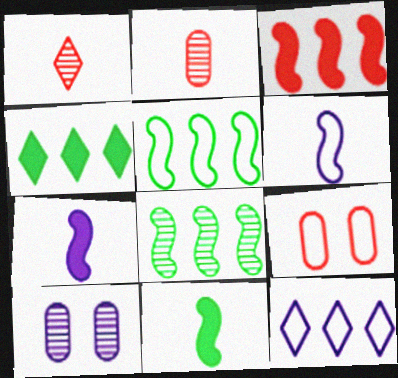[[1, 3, 9], 
[1, 8, 10], 
[7, 10, 12]]